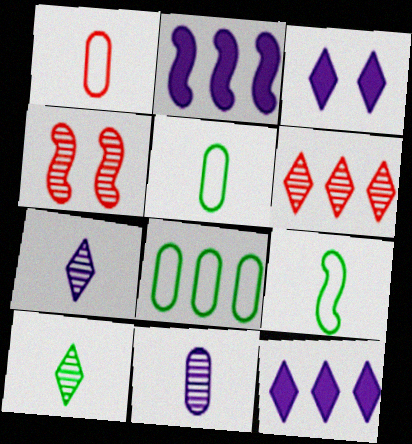[[2, 4, 9], 
[2, 6, 8], 
[4, 5, 12]]